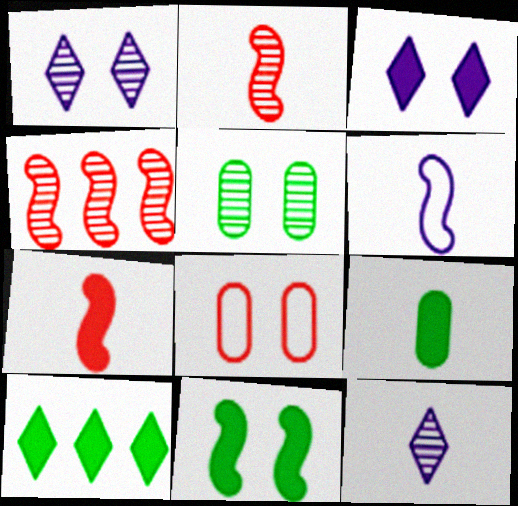[[1, 8, 11], 
[4, 5, 12], 
[4, 6, 11], 
[9, 10, 11]]